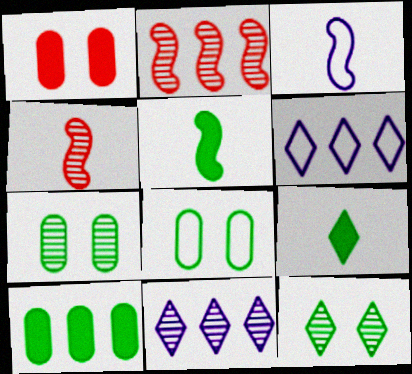[[2, 6, 10], 
[3, 4, 5], 
[4, 7, 11]]